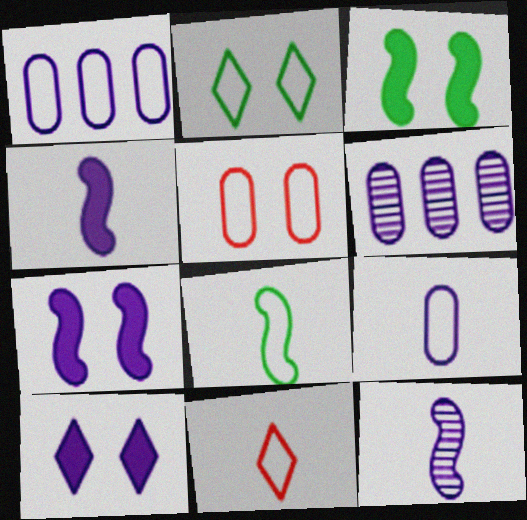[[1, 10, 12], 
[3, 6, 11], 
[8, 9, 11]]